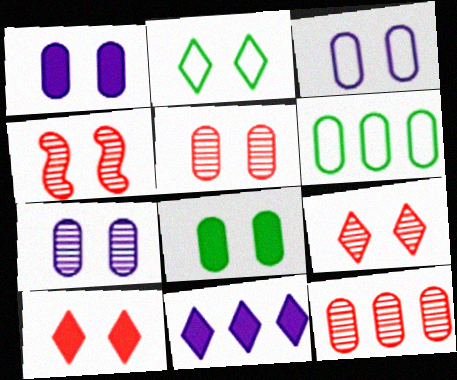[[1, 2, 4], 
[1, 3, 7], 
[3, 5, 8], 
[4, 5, 9]]